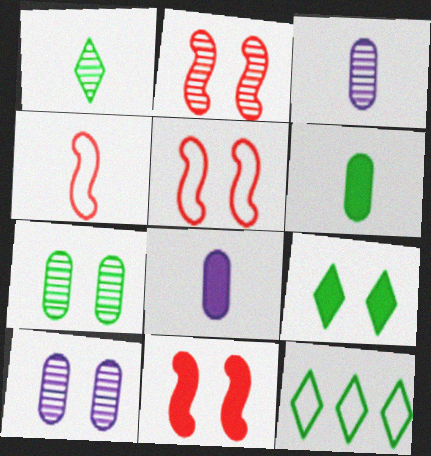[[1, 4, 8], 
[1, 9, 12], 
[2, 5, 11], 
[2, 8, 12], 
[3, 11, 12], 
[5, 9, 10]]